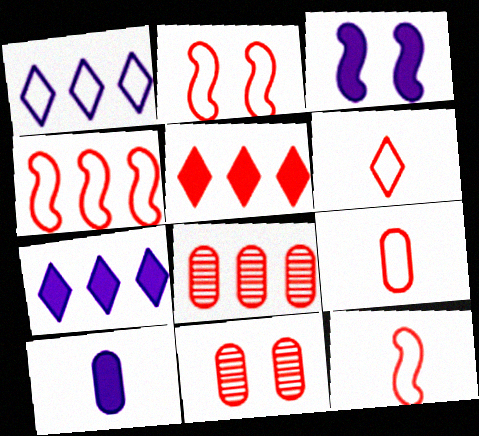[[2, 4, 12], 
[3, 7, 10], 
[4, 5, 8], 
[5, 11, 12], 
[6, 9, 12]]